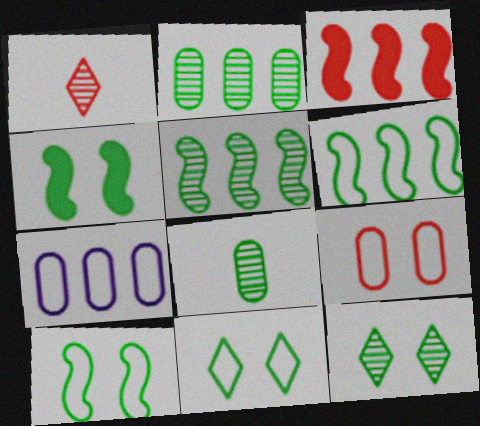[[1, 3, 9], 
[1, 4, 7], 
[5, 8, 12]]